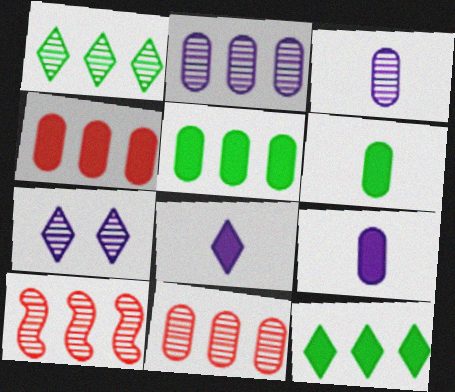[[1, 2, 10]]